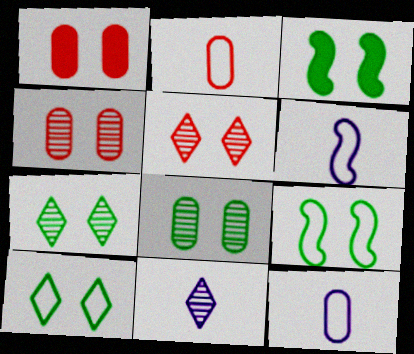[[3, 8, 10]]